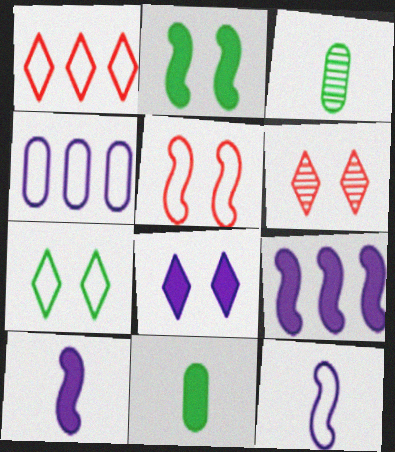[[6, 7, 8]]